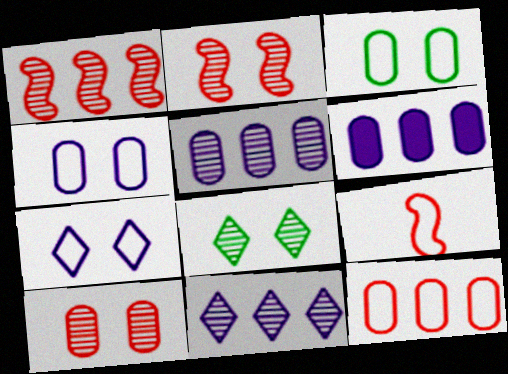[[6, 8, 9]]